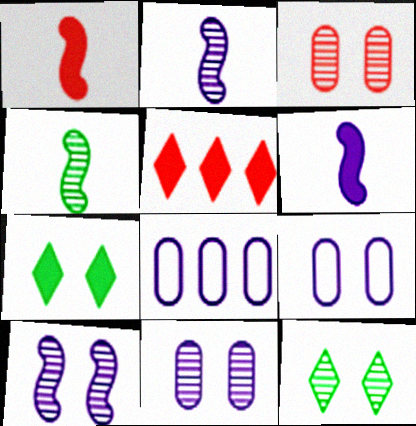[[1, 8, 12], 
[3, 10, 12], 
[4, 5, 9]]